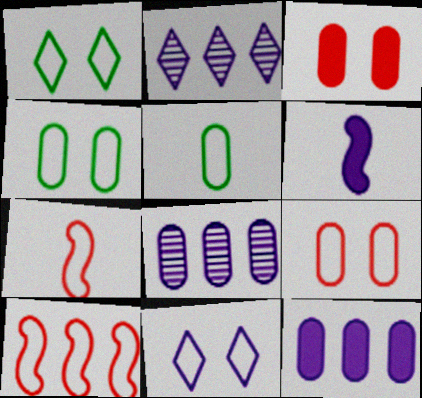[[3, 5, 8], 
[5, 10, 11], 
[6, 8, 11]]